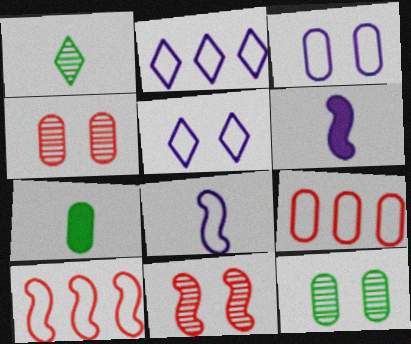[[2, 3, 8], 
[2, 7, 11]]